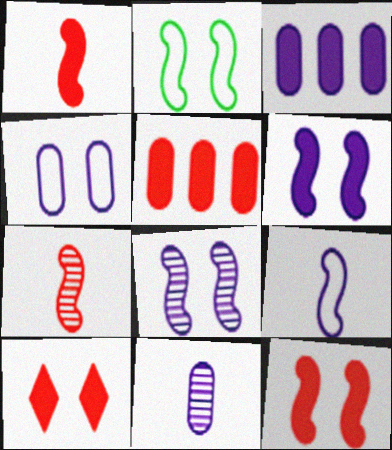[[1, 5, 10], 
[2, 8, 12], 
[3, 4, 11]]